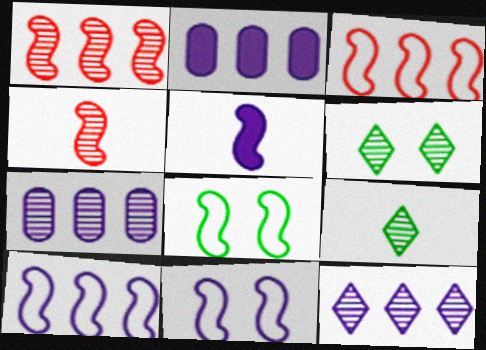[[1, 5, 8], 
[2, 10, 12], 
[4, 6, 7]]